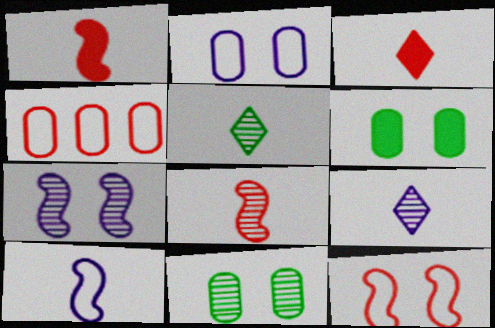[]